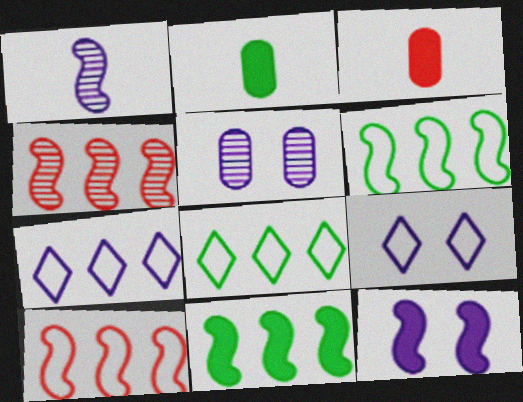[[2, 4, 9], 
[5, 9, 12]]